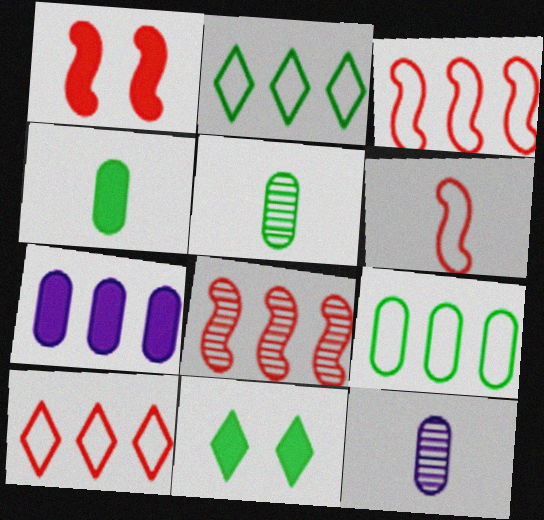[[1, 2, 12], 
[1, 6, 8], 
[2, 7, 8], 
[3, 11, 12]]